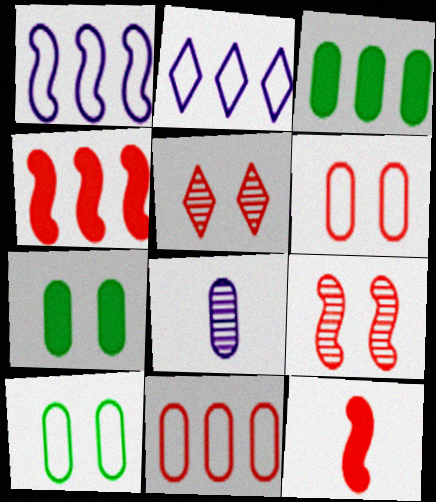[[3, 6, 8], 
[5, 11, 12], 
[7, 8, 11]]